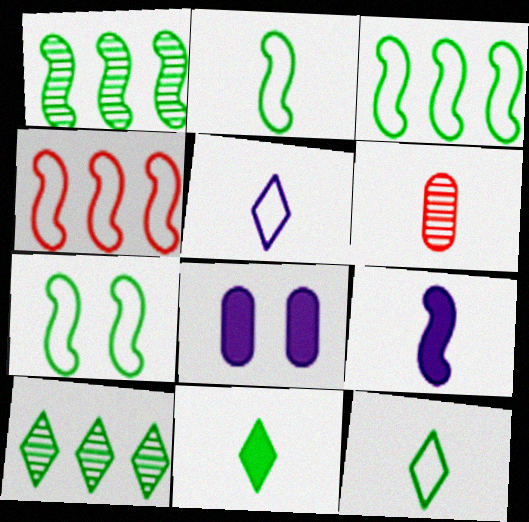[[2, 3, 7], 
[6, 9, 12]]